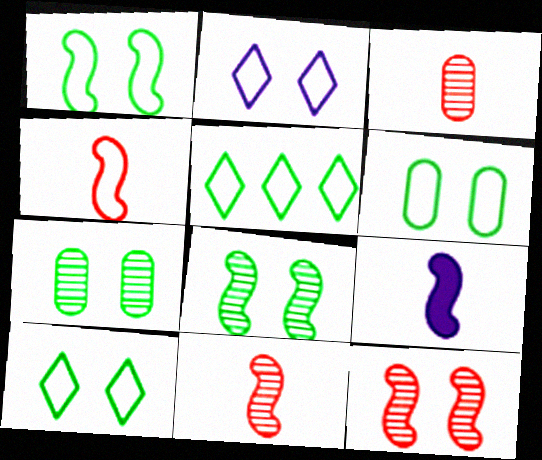[[1, 6, 10]]